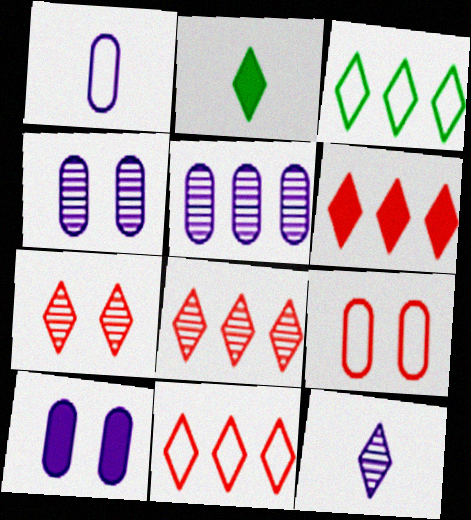[[1, 5, 10], 
[6, 8, 11]]